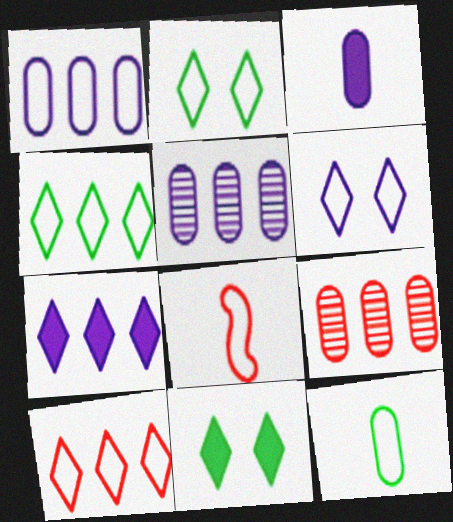[[1, 2, 8], 
[5, 8, 11]]